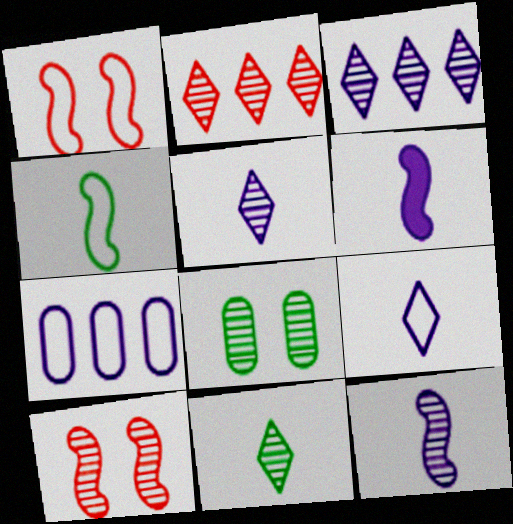[[2, 8, 12]]